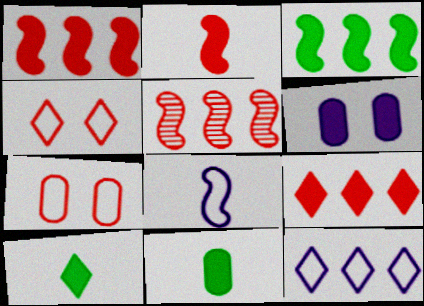[[1, 6, 10]]